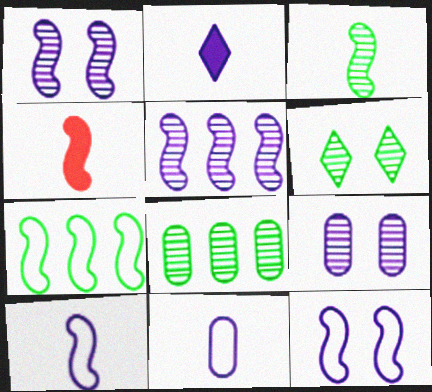[[1, 4, 7], 
[3, 4, 10], 
[3, 6, 8]]